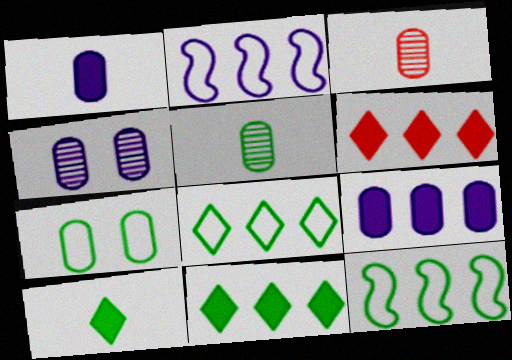[[3, 7, 9]]